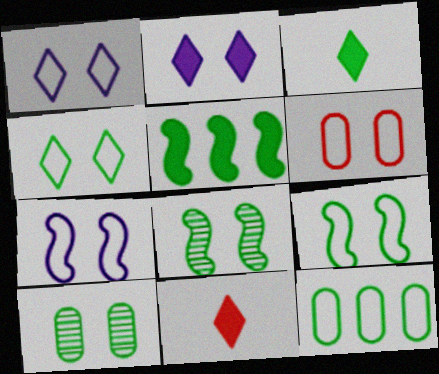[[1, 6, 9], 
[2, 6, 8], 
[3, 8, 12], 
[4, 6, 7]]